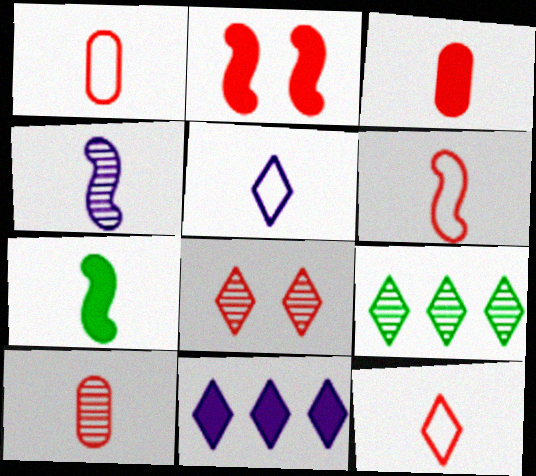[[1, 3, 10], 
[1, 6, 12], 
[4, 6, 7], 
[5, 7, 10]]